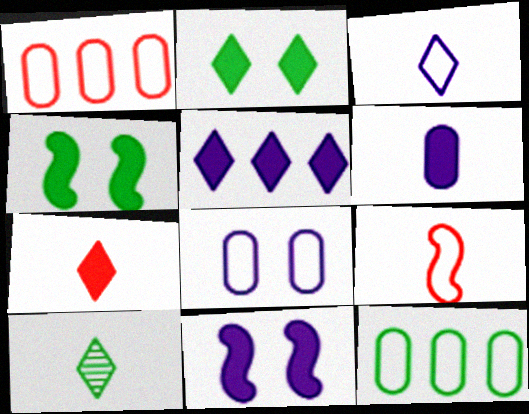[[1, 10, 11], 
[2, 5, 7], 
[3, 7, 10], 
[4, 10, 12], 
[5, 6, 11], 
[6, 9, 10]]